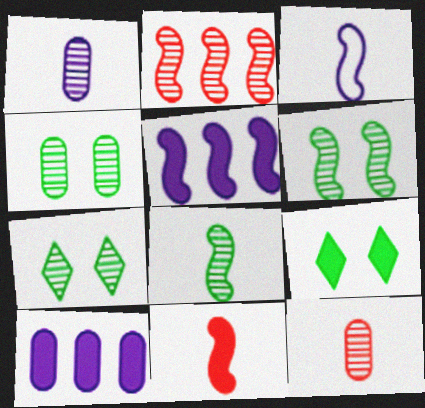[[1, 2, 7], 
[3, 8, 11], 
[4, 6, 7], 
[9, 10, 11]]